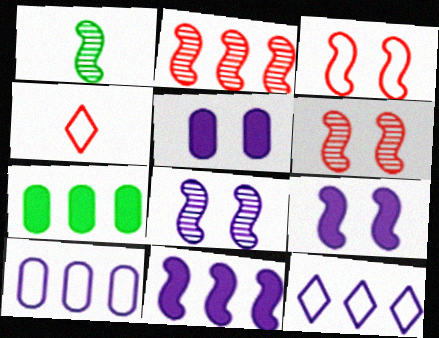[[1, 2, 8], 
[1, 3, 11], 
[2, 7, 12], 
[4, 7, 8]]